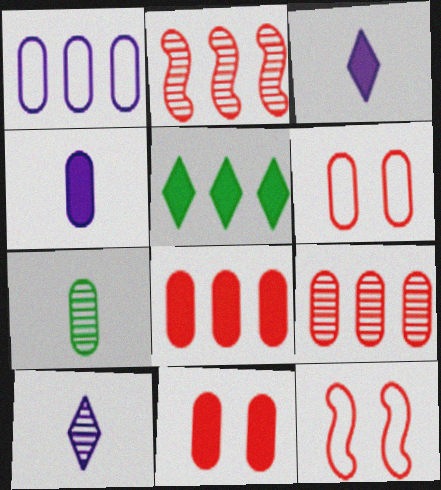[[1, 2, 5], 
[1, 7, 11]]